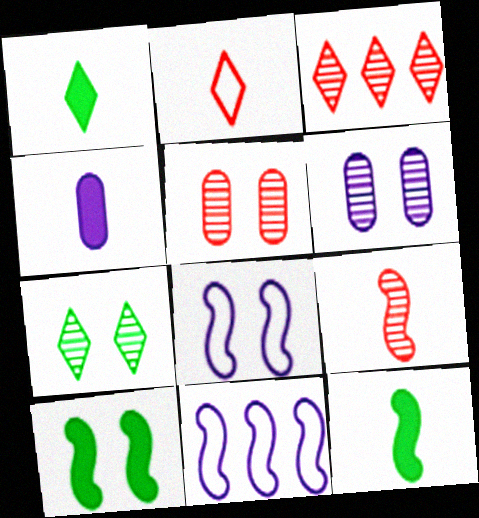[[1, 5, 11], 
[3, 5, 9], 
[9, 10, 11]]